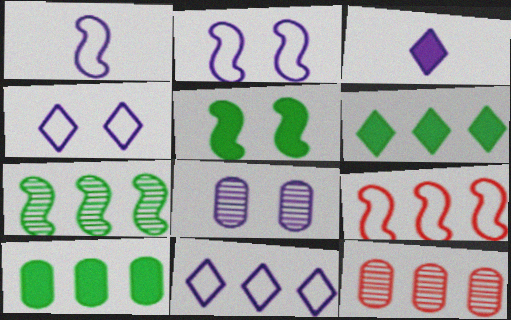[]